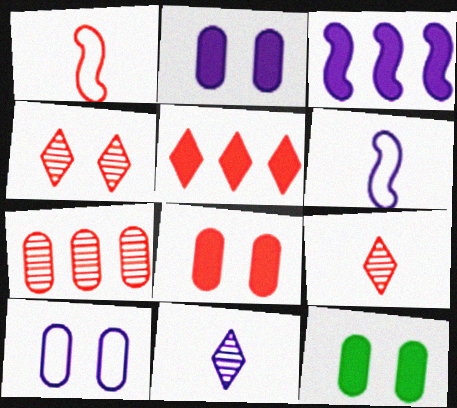[[2, 8, 12], 
[3, 10, 11]]